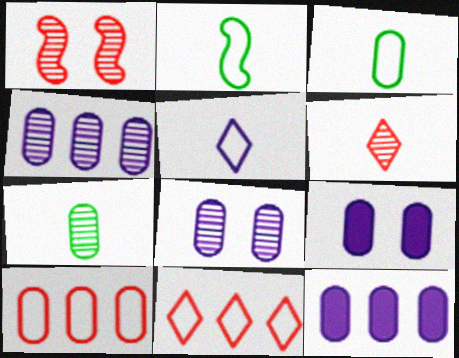[[7, 9, 10]]